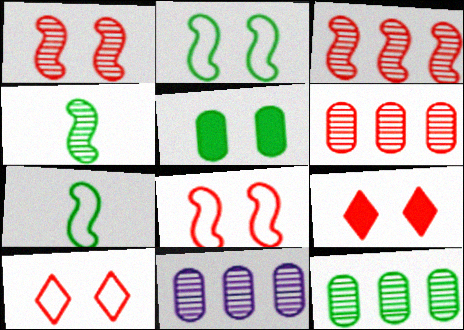[[6, 11, 12], 
[7, 9, 11]]